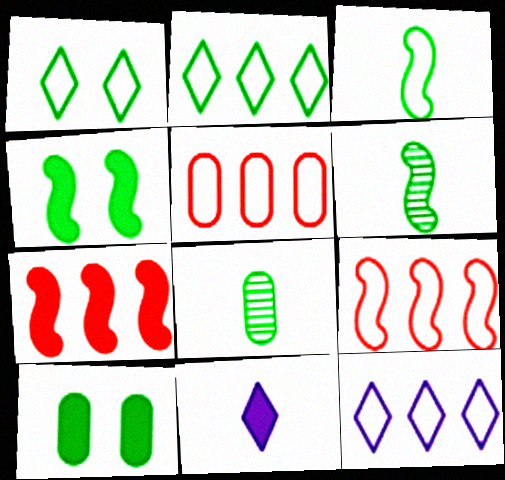[[2, 4, 8], 
[2, 6, 10], 
[7, 10, 11]]